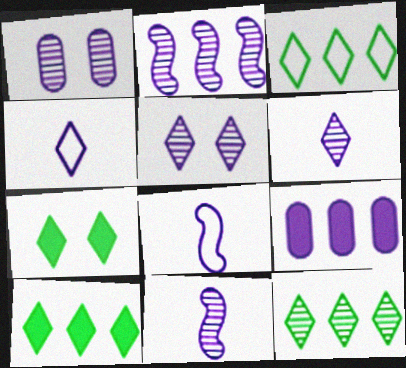[[1, 2, 6], 
[3, 10, 12], 
[5, 8, 9]]